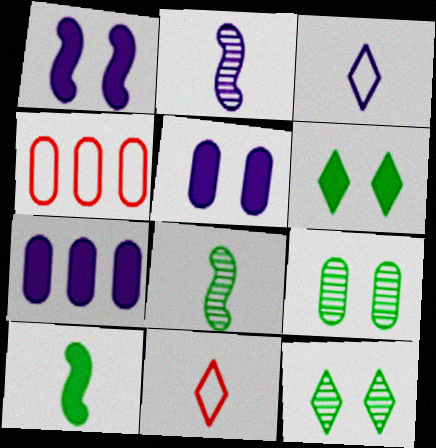[[2, 4, 6]]